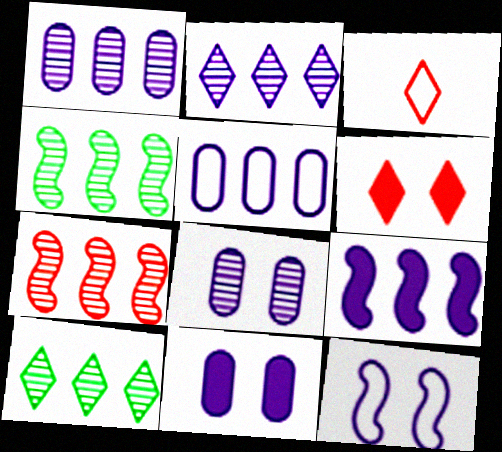[[1, 7, 10], 
[2, 5, 9], 
[3, 4, 11]]